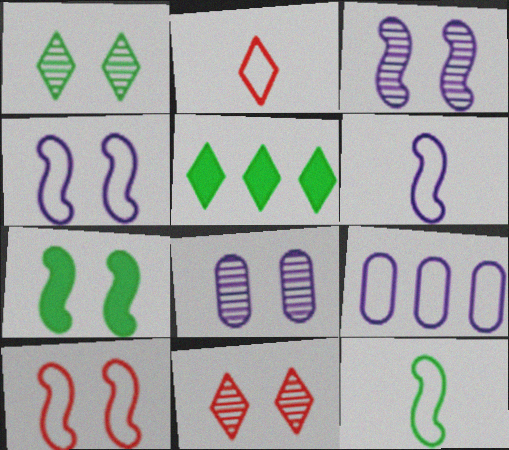[[3, 7, 10]]